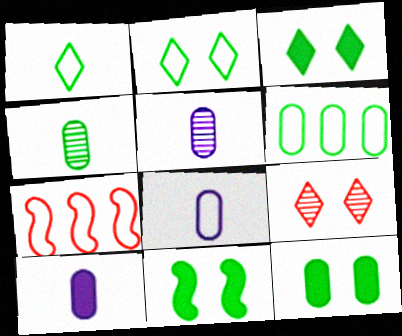[[2, 7, 8], 
[3, 5, 7], 
[3, 11, 12], 
[4, 6, 12], 
[5, 8, 10]]